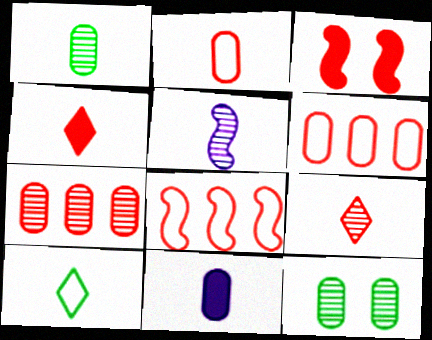[[1, 2, 11], 
[1, 5, 9], 
[3, 6, 9], 
[6, 11, 12]]